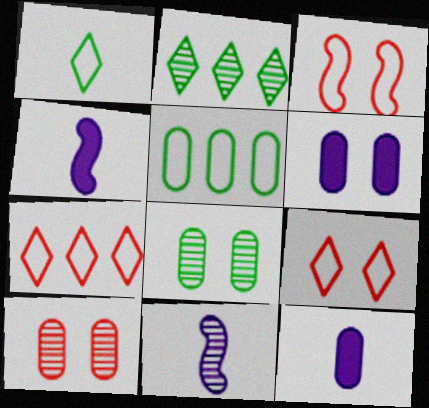[[2, 3, 12], 
[2, 10, 11], 
[4, 7, 8], 
[5, 10, 12]]